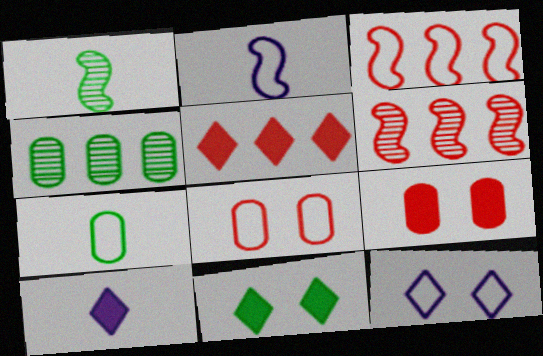[[3, 7, 12], 
[5, 10, 11]]